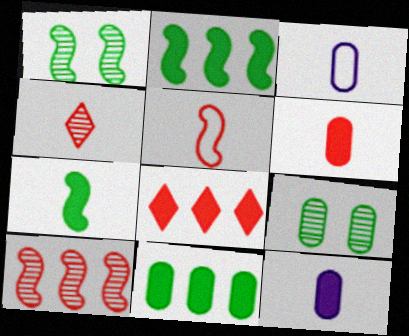[[1, 3, 8], 
[3, 4, 7], 
[4, 5, 6]]